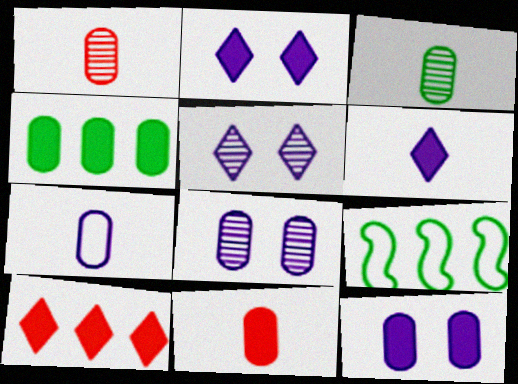[[1, 2, 9], 
[3, 7, 11], 
[4, 11, 12], 
[5, 9, 11]]